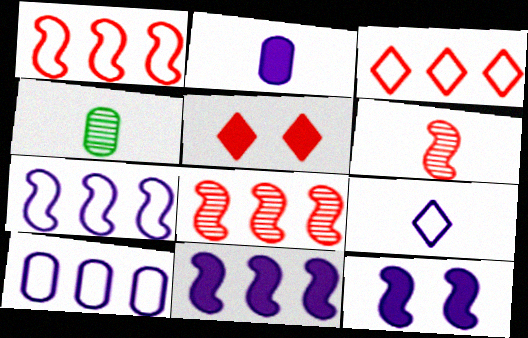[[3, 4, 12], 
[4, 5, 7]]